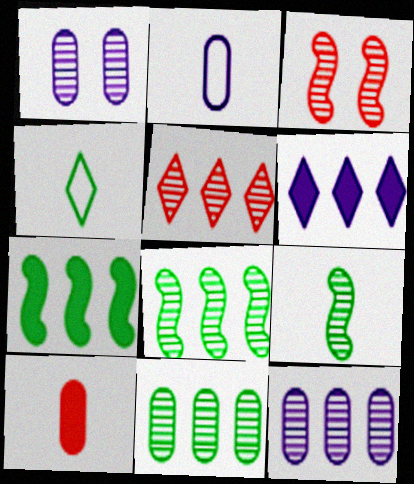[[1, 5, 9], 
[5, 8, 12]]